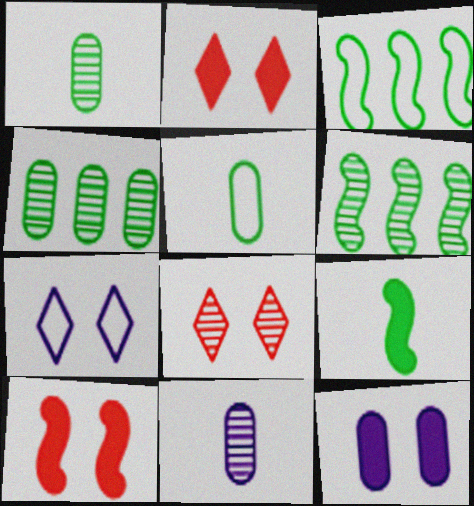[[2, 3, 11], 
[6, 8, 11]]